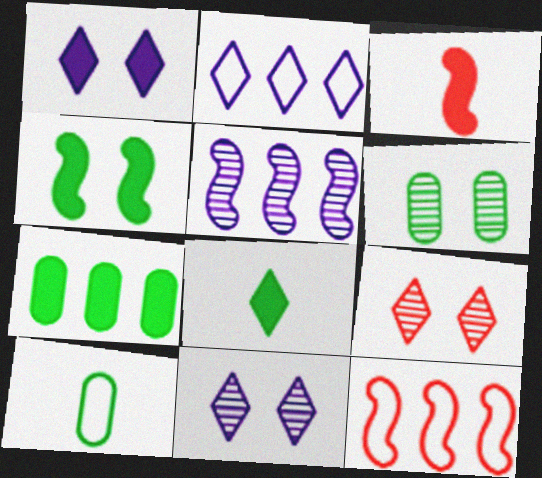[[1, 3, 7], 
[2, 3, 6], 
[2, 8, 9], 
[4, 7, 8], 
[6, 7, 10]]